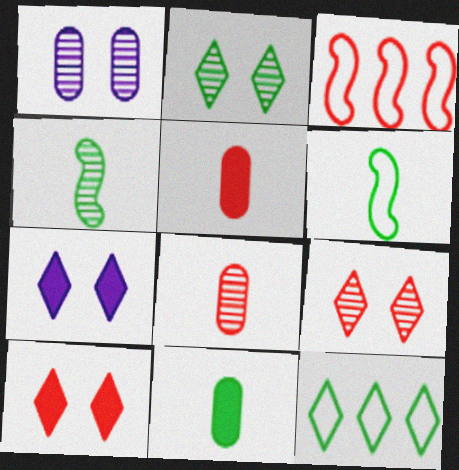[[3, 5, 9], 
[3, 8, 10]]